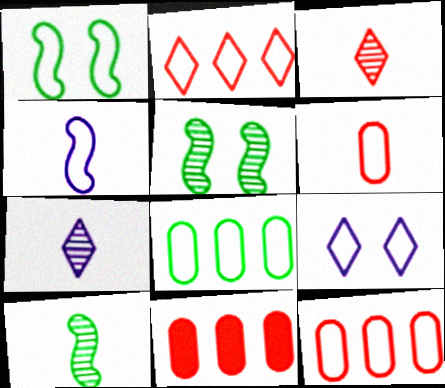[[1, 7, 11], 
[9, 10, 11]]